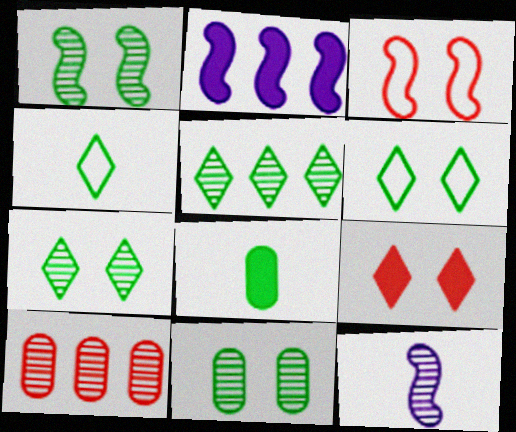[[1, 7, 11], 
[2, 8, 9], 
[7, 10, 12]]